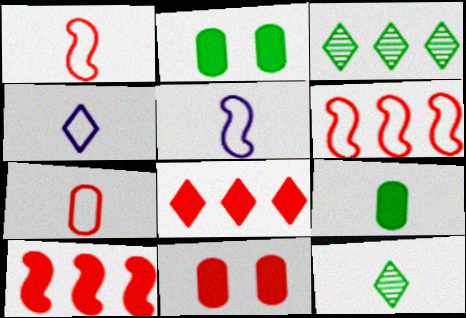[[3, 5, 11]]